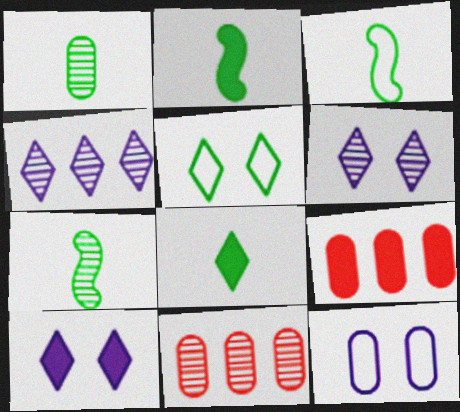[[1, 3, 8], 
[1, 9, 12], 
[2, 3, 7], 
[2, 9, 10], 
[3, 6, 9], 
[3, 10, 11], 
[6, 7, 11]]